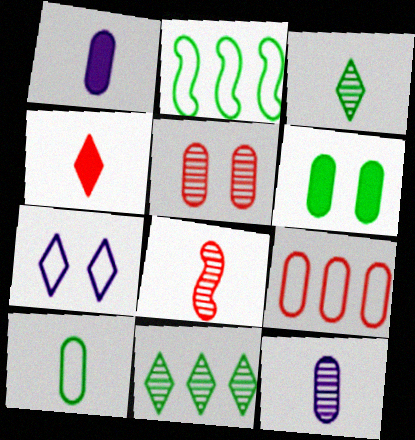[[2, 3, 6], 
[3, 8, 12], 
[4, 7, 11], 
[6, 9, 12]]